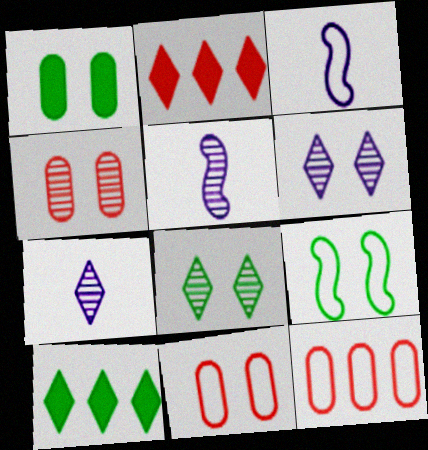[[1, 8, 9], 
[3, 4, 10], 
[5, 10, 11]]